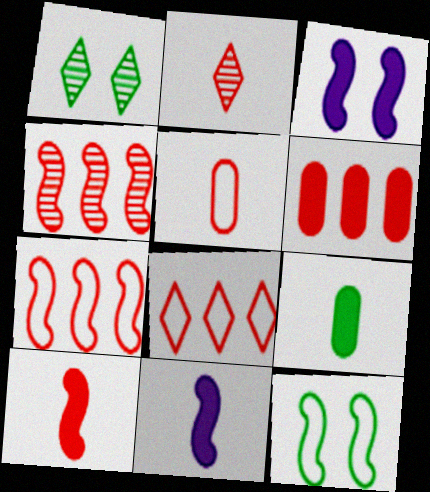[[2, 5, 10], 
[4, 6, 8], 
[4, 11, 12]]